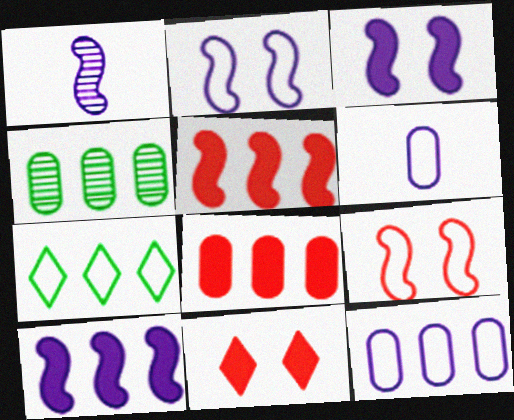[[1, 2, 10], 
[4, 8, 12], 
[6, 7, 9]]